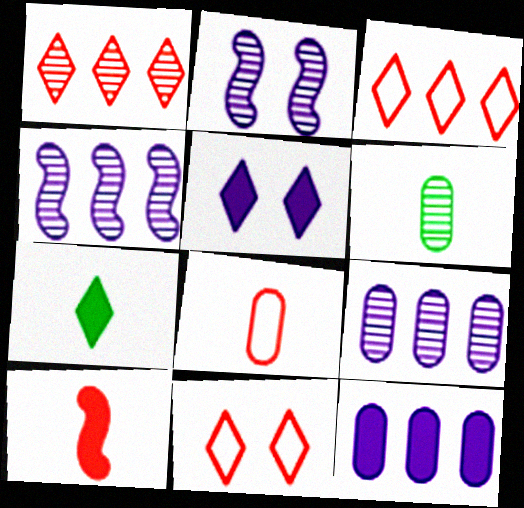[[1, 2, 6]]